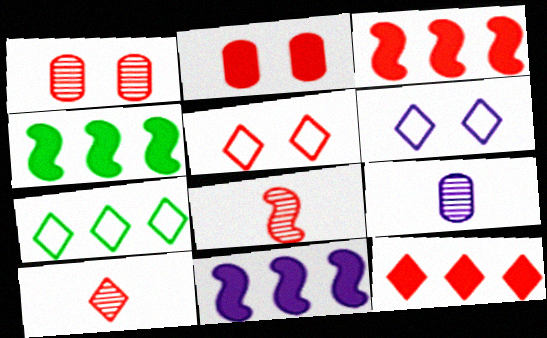[[3, 4, 11], 
[4, 5, 9], 
[5, 10, 12], 
[6, 9, 11]]